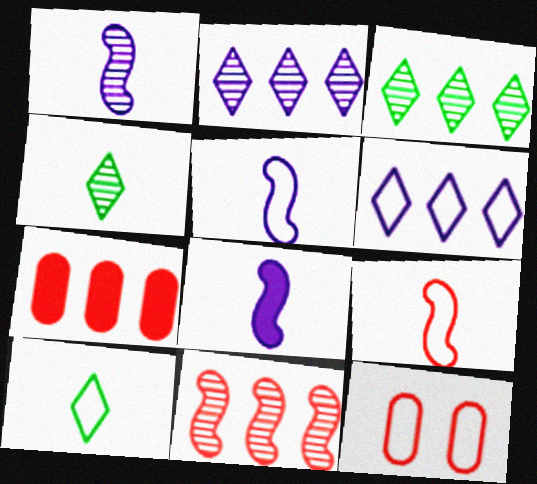[[1, 5, 8], 
[3, 8, 12]]